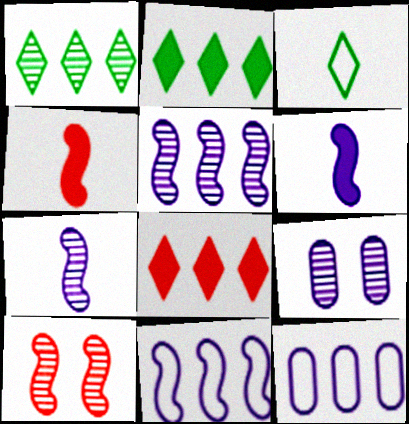[]